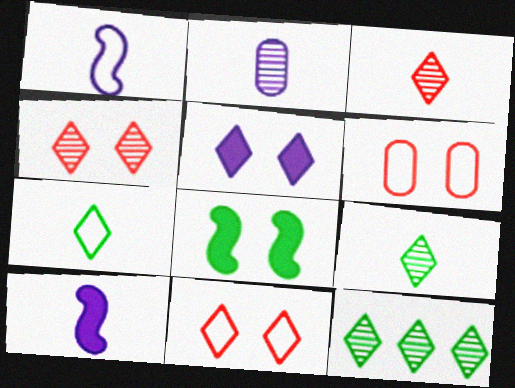[[6, 10, 12]]